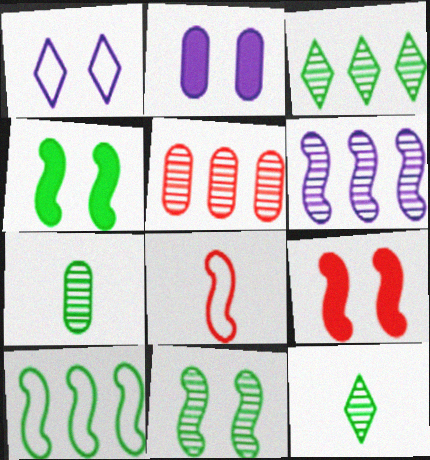[[2, 3, 8], 
[3, 5, 6], 
[3, 7, 11], 
[4, 6, 8]]